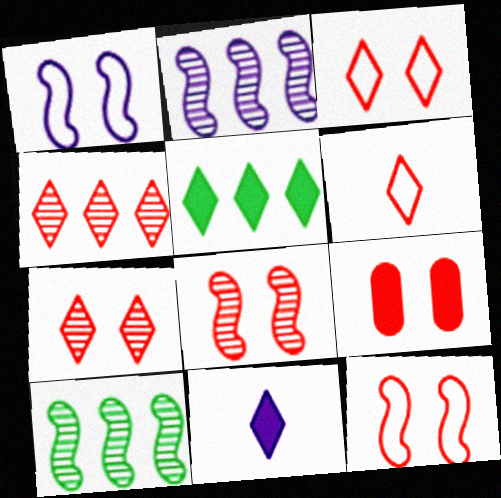[[3, 8, 9], 
[7, 9, 12]]